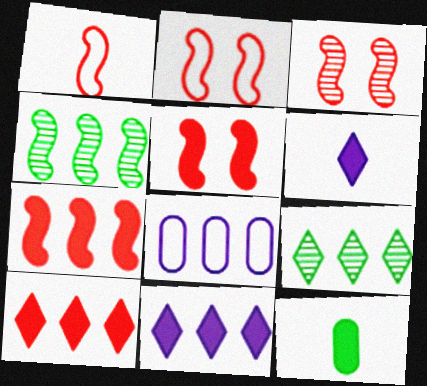[[1, 3, 7], 
[2, 3, 5], 
[4, 8, 10], 
[5, 11, 12], 
[7, 8, 9]]